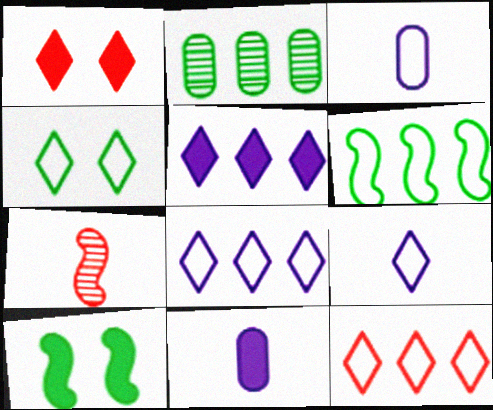[[4, 9, 12]]